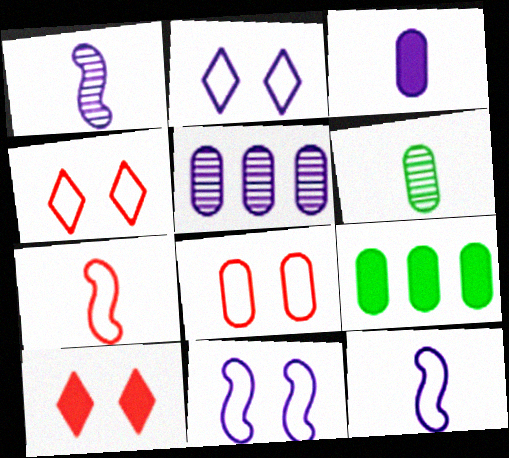[[1, 4, 9]]